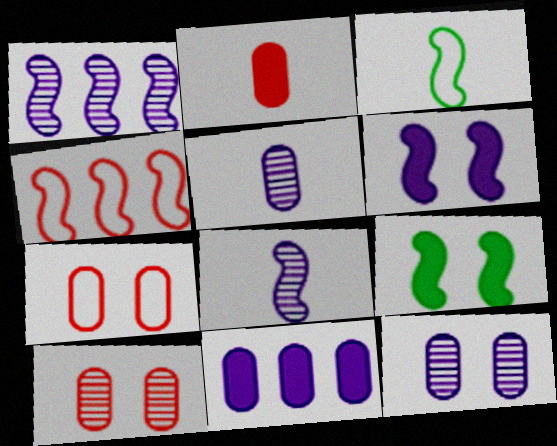[[4, 8, 9]]